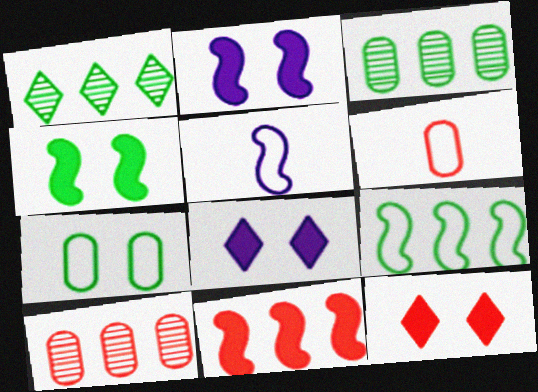[[1, 2, 6], 
[3, 5, 12]]